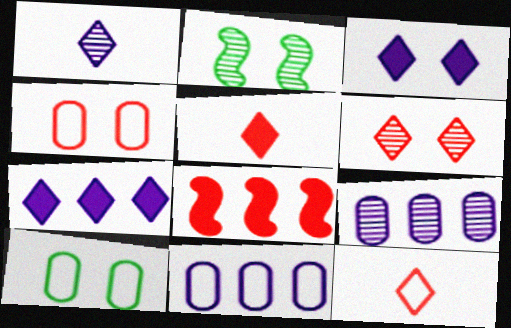[[1, 8, 10], 
[2, 3, 4], 
[2, 5, 11]]